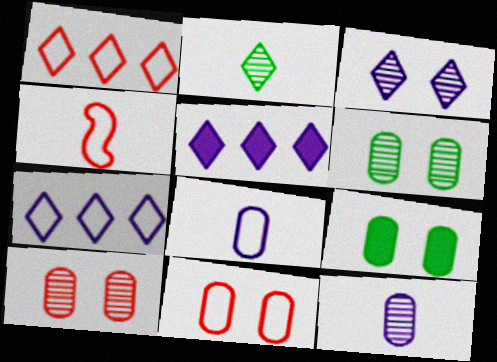[[1, 4, 11], 
[4, 5, 6]]